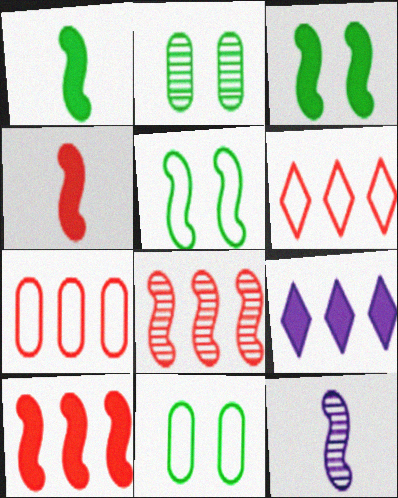[[5, 10, 12]]